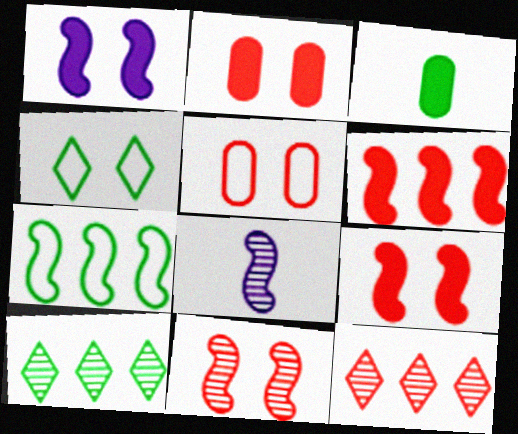[[7, 8, 9]]